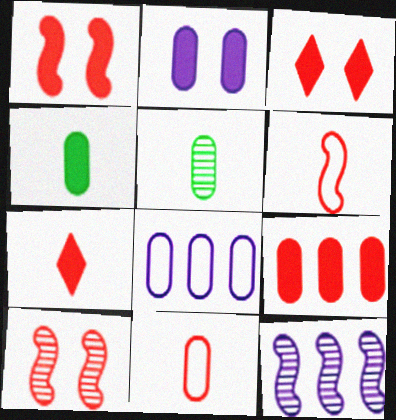[[1, 7, 9], 
[2, 4, 9]]